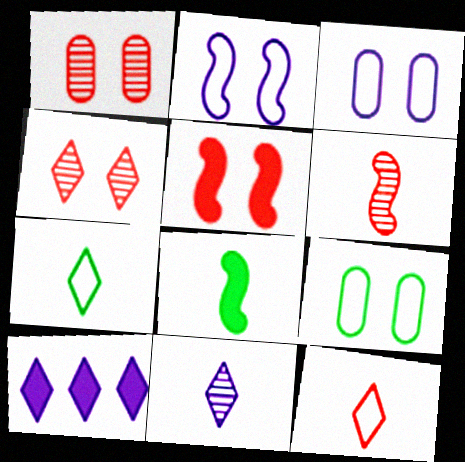[[4, 7, 10], 
[6, 9, 10]]